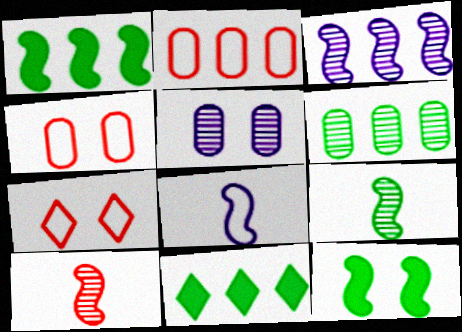[[2, 3, 11], 
[5, 7, 12]]